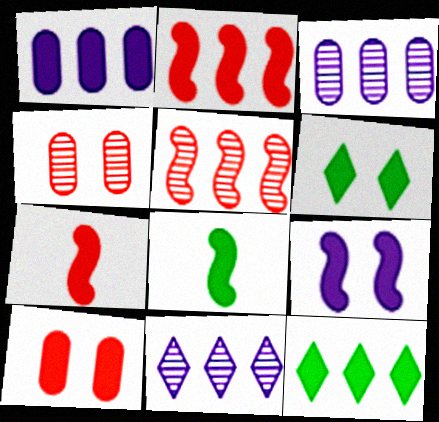[[1, 2, 12], 
[1, 6, 7], 
[2, 8, 9], 
[6, 9, 10]]